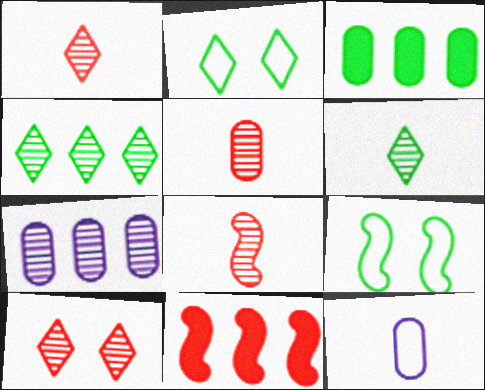[[1, 5, 8], 
[3, 6, 9]]